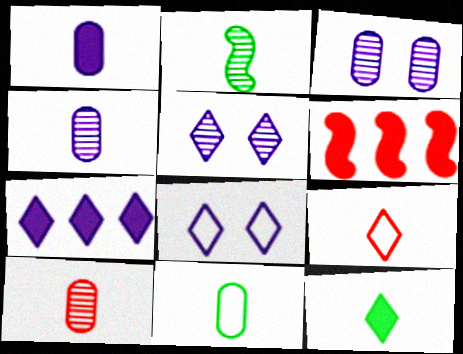[[1, 2, 9], 
[1, 10, 11], 
[2, 11, 12], 
[5, 6, 11]]